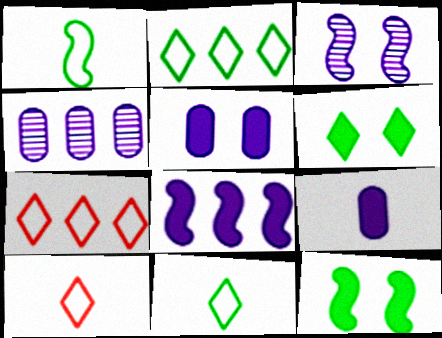[[4, 10, 12]]